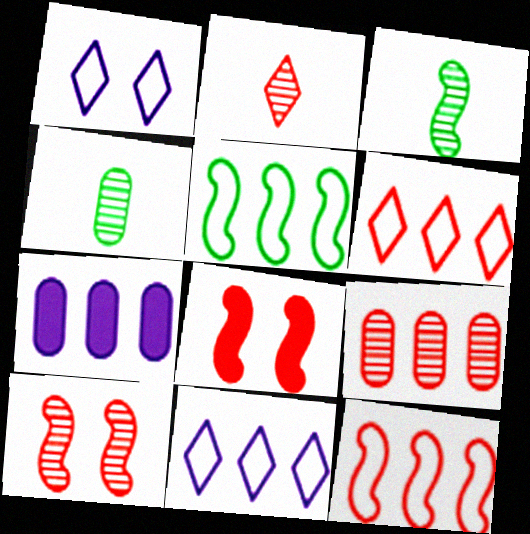[[2, 9, 10], 
[4, 8, 11]]